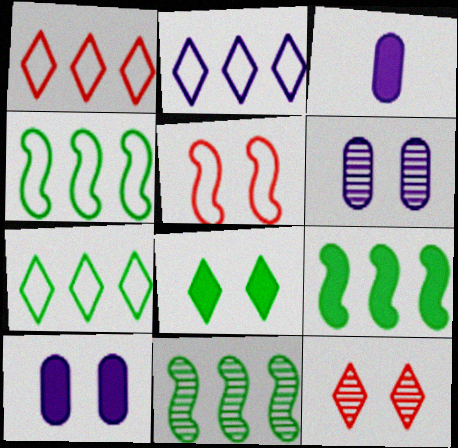[[1, 2, 7], 
[3, 4, 12], 
[4, 9, 11], 
[5, 6, 8]]